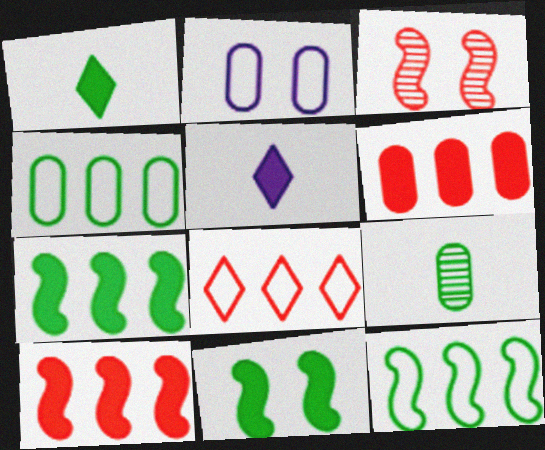[[2, 6, 9], 
[3, 4, 5], 
[5, 6, 11]]